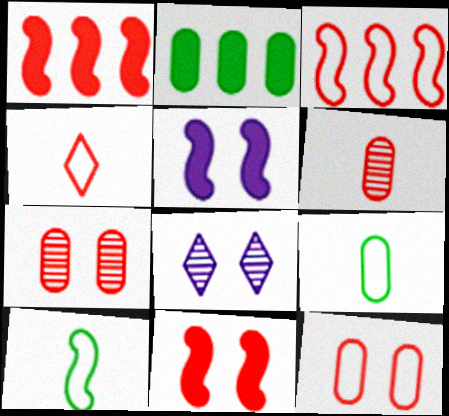[[1, 4, 7], 
[1, 8, 9], 
[3, 4, 12]]